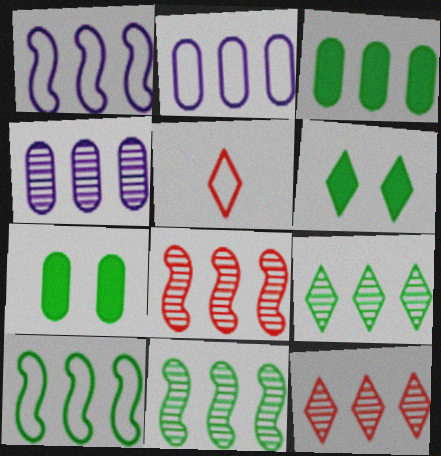[[1, 3, 12], 
[3, 9, 10], 
[4, 8, 9], 
[4, 11, 12]]